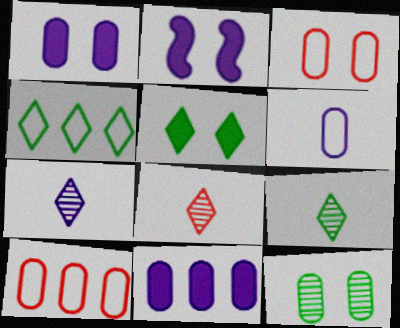[[1, 3, 12], 
[2, 9, 10], 
[4, 5, 9], 
[7, 8, 9]]